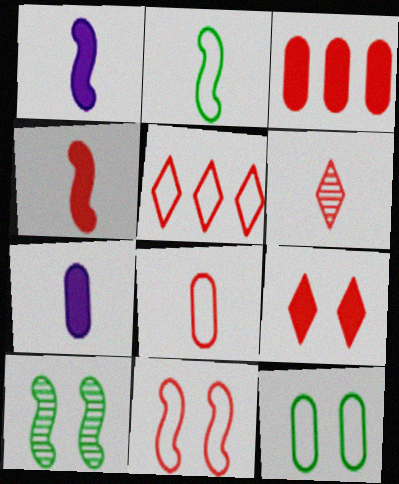[[2, 6, 7], 
[3, 4, 9], 
[3, 6, 11], 
[4, 6, 8], 
[5, 6, 9], 
[5, 7, 10], 
[5, 8, 11]]